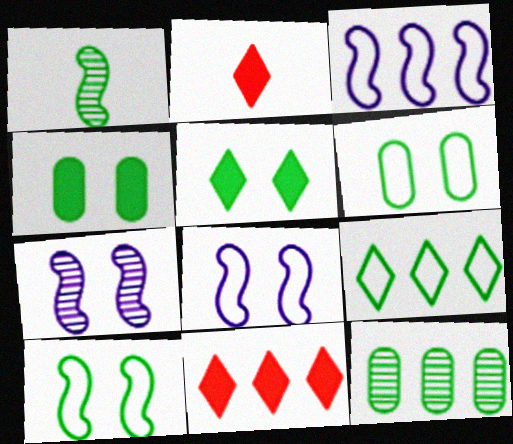[[1, 4, 9], 
[2, 8, 12], 
[3, 11, 12]]